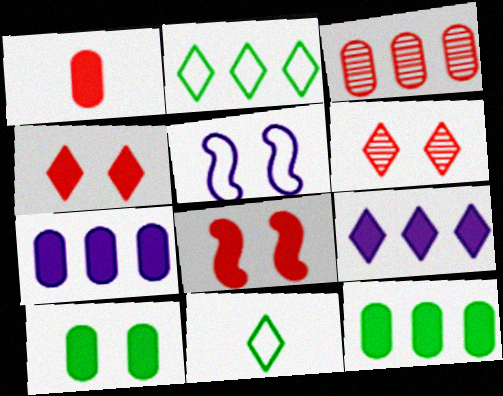[[1, 7, 10], 
[5, 6, 10], 
[6, 9, 11]]